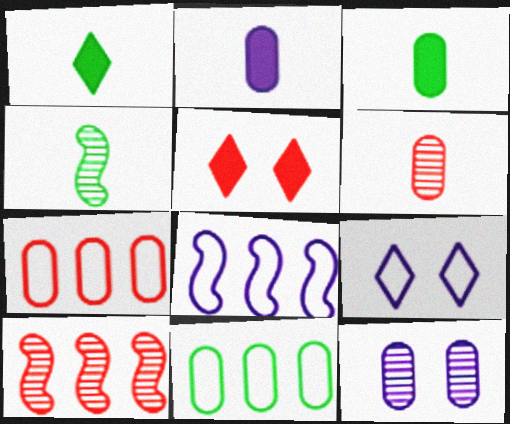[[3, 7, 12], 
[3, 9, 10]]